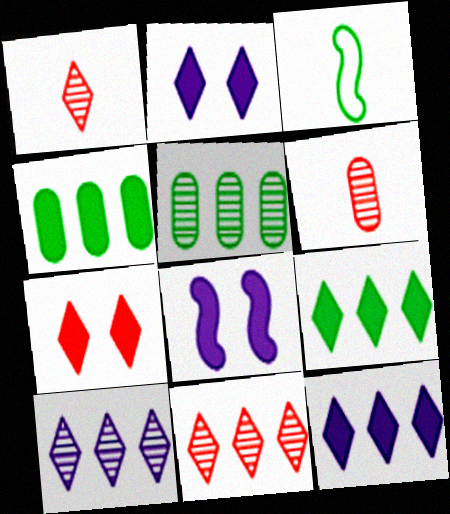[]